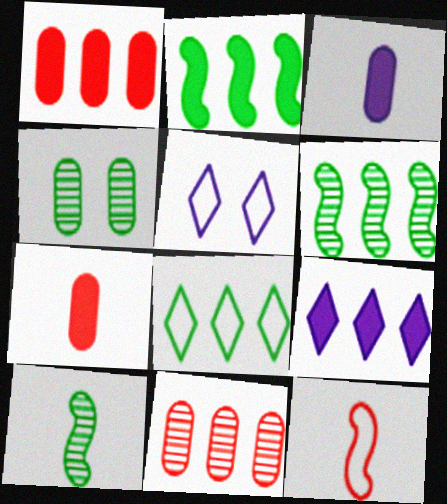[[1, 2, 9], 
[1, 5, 10], 
[4, 9, 12], 
[5, 6, 7]]